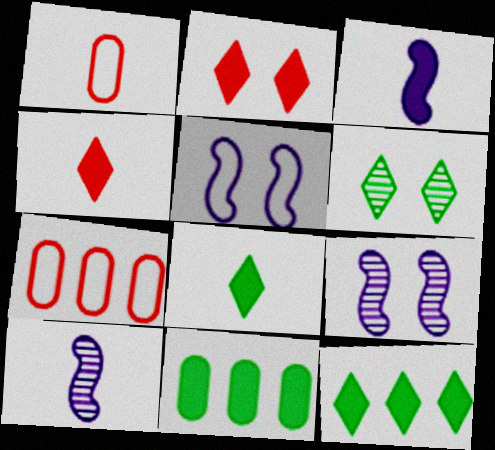[[1, 8, 10], 
[1, 9, 12], 
[2, 3, 11], 
[3, 6, 7], 
[7, 8, 9]]